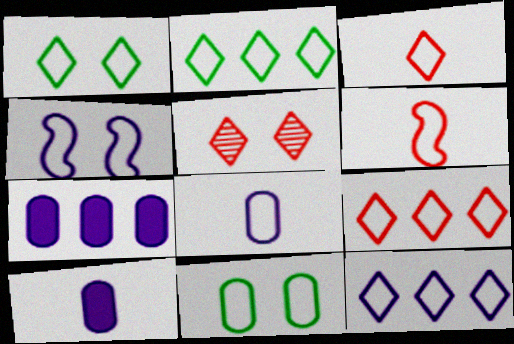[[1, 3, 12], 
[2, 9, 12], 
[4, 8, 12], 
[6, 11, 12]]